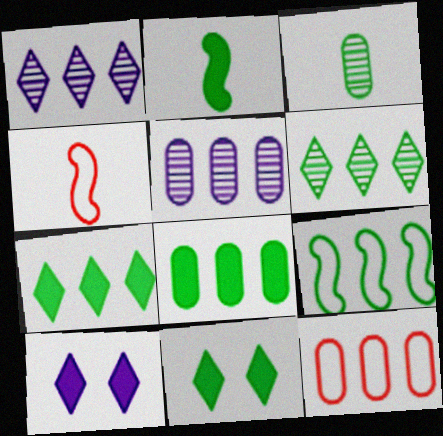[[2, 8, 11], 
[3, 9, 11], 
[4, 5, 11], 
[5, 8, 12], 
[6, 8, 9]]